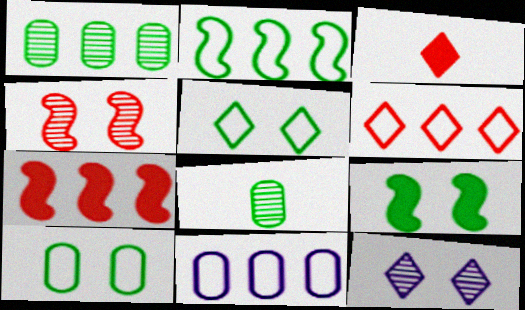[[2, 6, 11]]